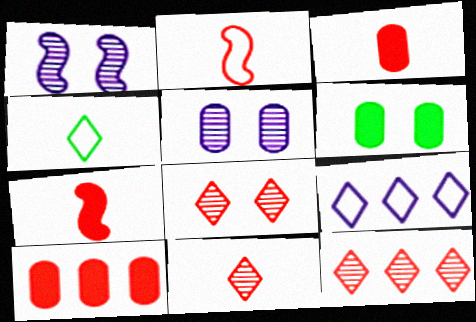[[1, 4, 10], 
[2, 3, 11], 
[2, 8, 10], 
[8, 11, 12]]